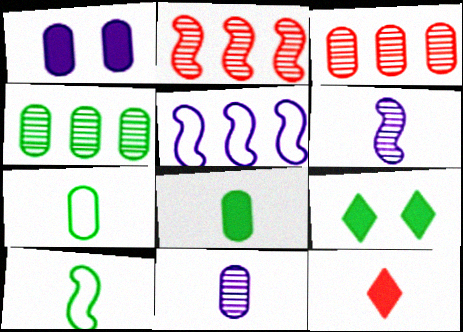[[1, 3, 7], 
[4, 9, 10], 
[6, 7, 12], 
[10, 11, 12]]